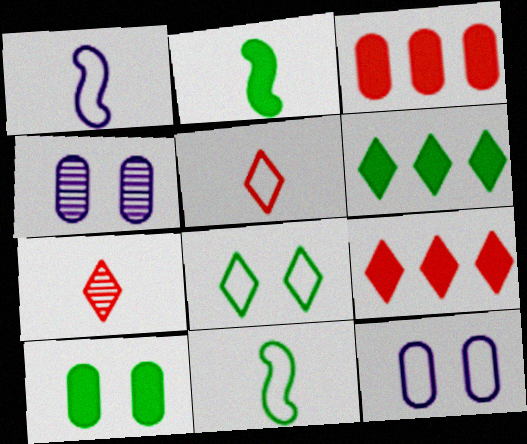[[2, 6, 10], 
[4, 9, 11]]